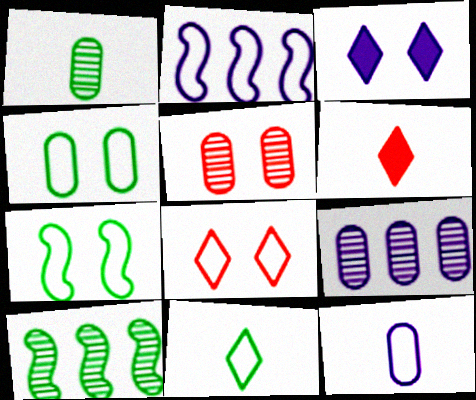[[1, 5, 9], 
[3, 5, 7], 
[6, 7, 9]]